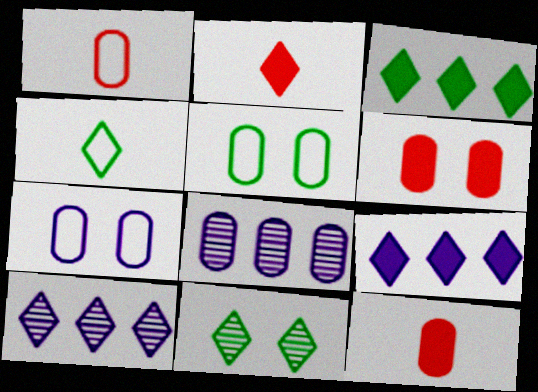[[3, 4, 11], 
[5, 8, 12]]